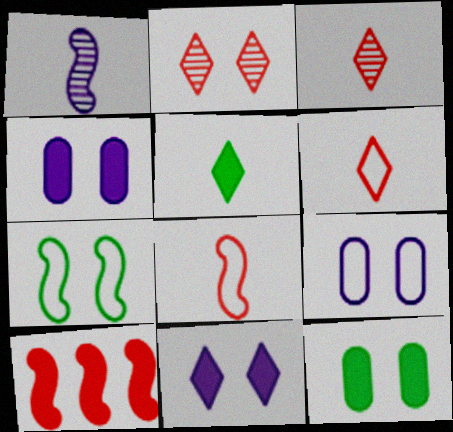[[1, 7, 10], 
[2, 4, 7], 
[4, 5, 10]]